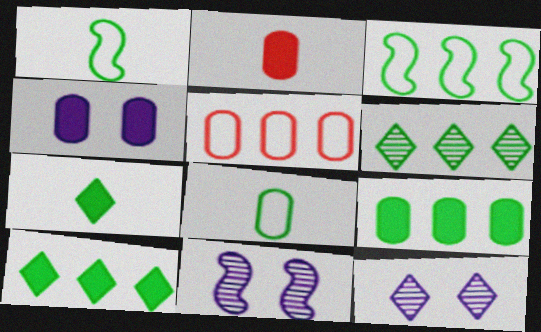[[2, 3, 12], 
[2, 4, 9], 
[3, 6, 9], 
[5, 7, 11]]